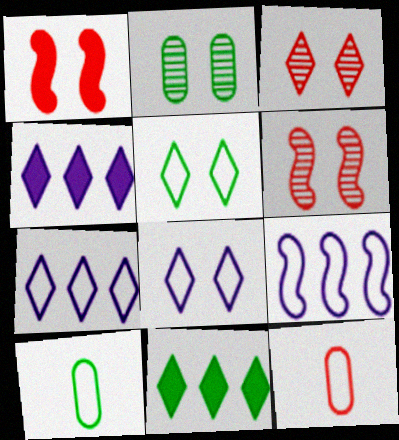[[1, 2, 8], 
[4, 6, 10], 
[5, 9, 12]]